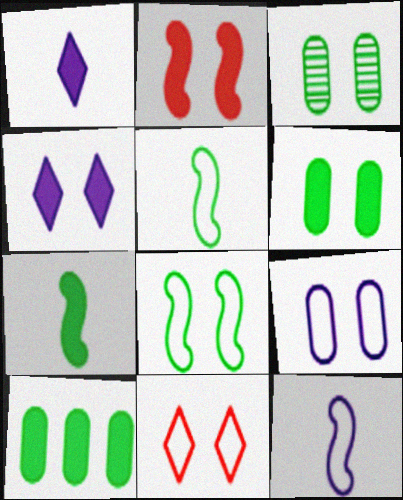[[1, 2, 10], 
[2, 4, 6], 
[8, 9, 11]]